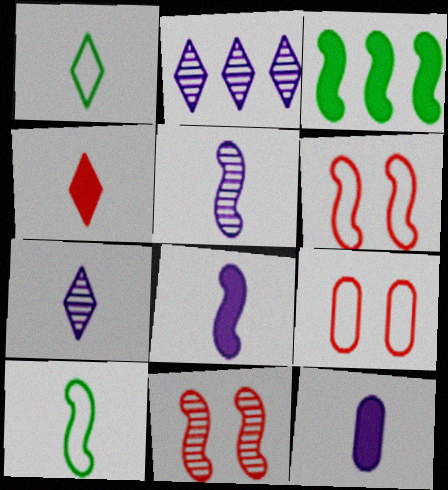[[1, 4, 7], 
[3, 5, 6], 
[3, 7, 9]]